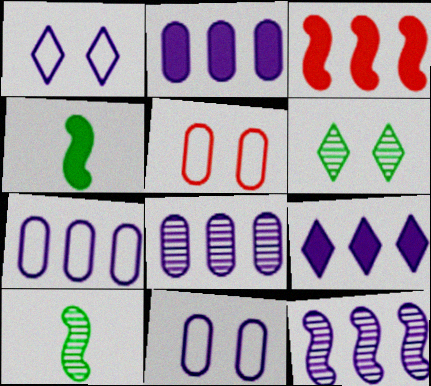[[2, 7, 8], 
[5, 9, 10], 
[7, 9, 12]]